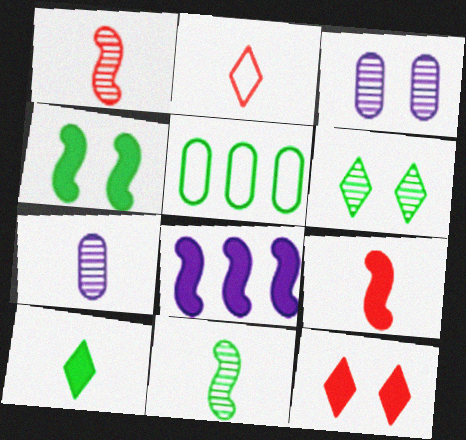[[4, 8, 9]]